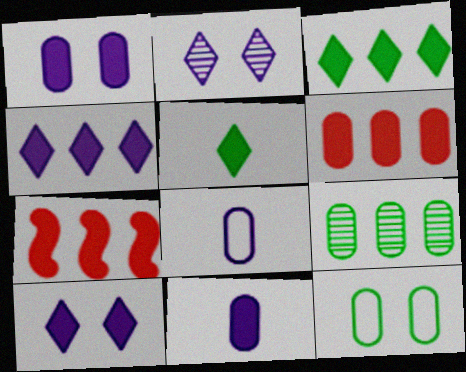[[1, 5, 7]]